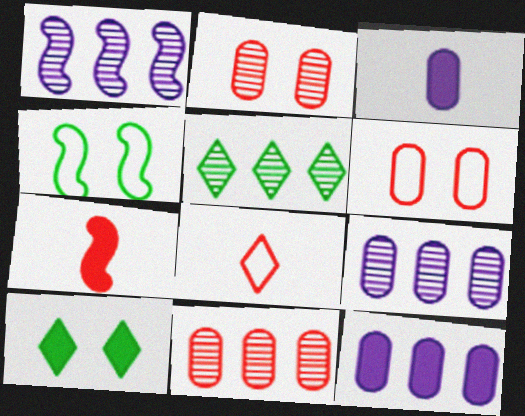[[1, 4, 7], 
[1, 5, 11], 
[7, 10, 12]]